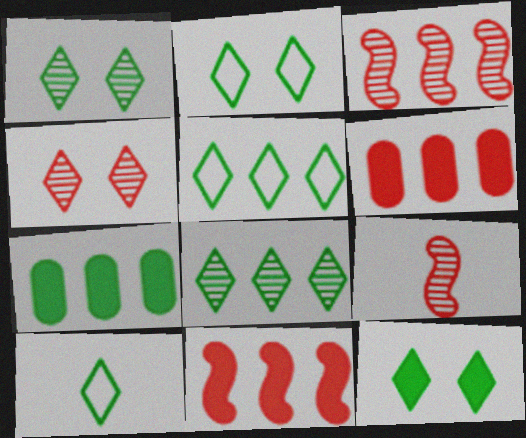[[1, 2, 12], 
[2, 5, 10], 
[8, 10, 12]]